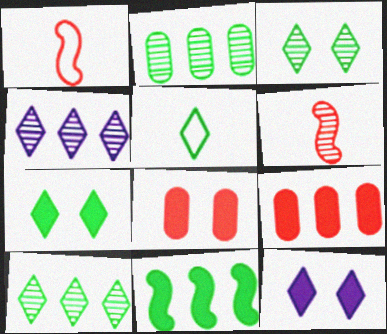[[1, 2, 12], 
[5, 7, 10]]